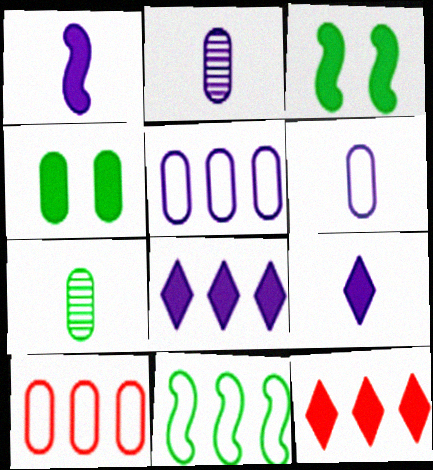[[1, 4, 12], 
[2, 4, 10]]